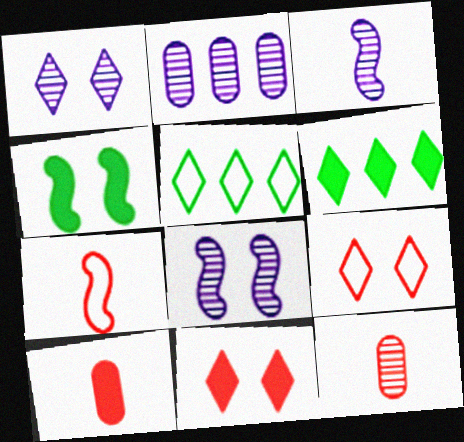[[1, 2, 3], 
[5, 8, 10]]